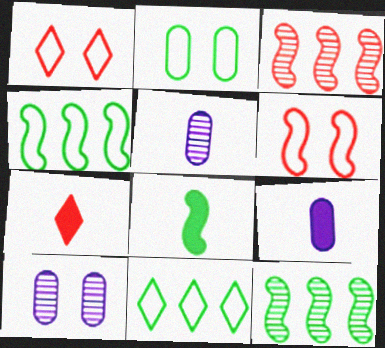[[1, 9, 12], 
[4, 7, 10], 
[7, 8, 9]]